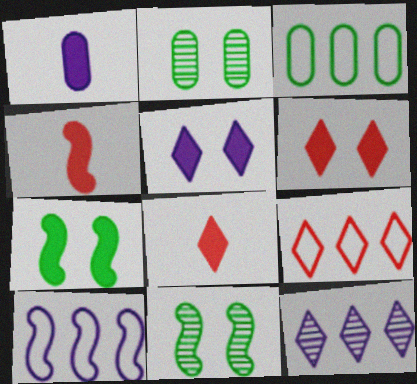[[1, 9, 11], 
[2, 8, 10], 
[3, 9, 10], 
[4, 10, 11]]